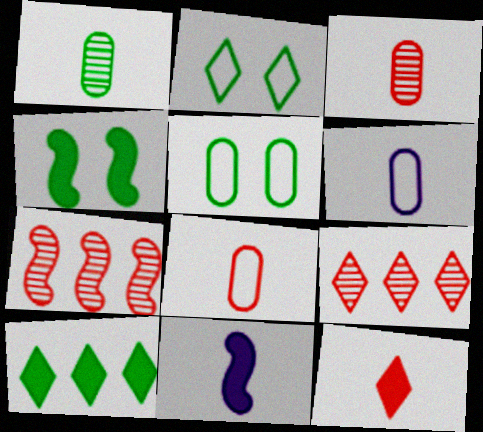[[4, 6, 9], 
[5, 9, 11]]